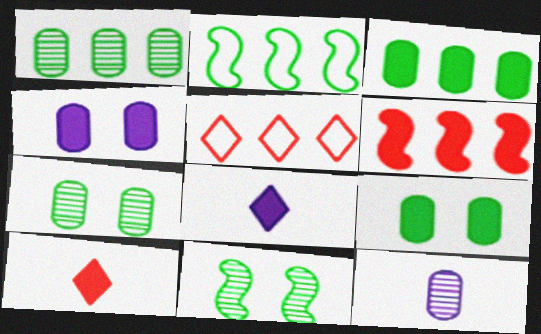[[6, 8, 9]]